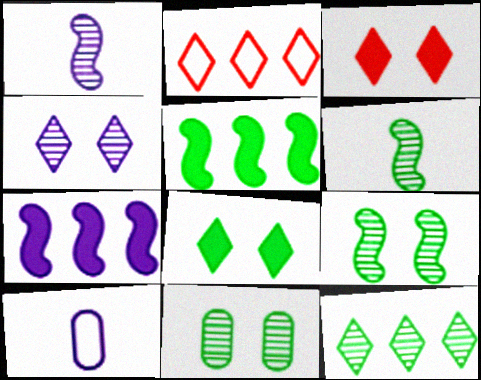[[4, 7, 10], 
[6, 11, 12]]